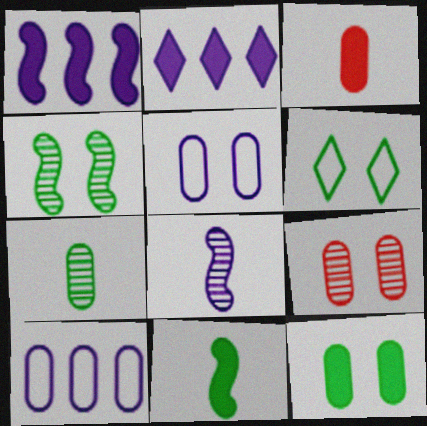[[2, 5, 8], 
[4, 6, 12], 
[5, 9, 12]]